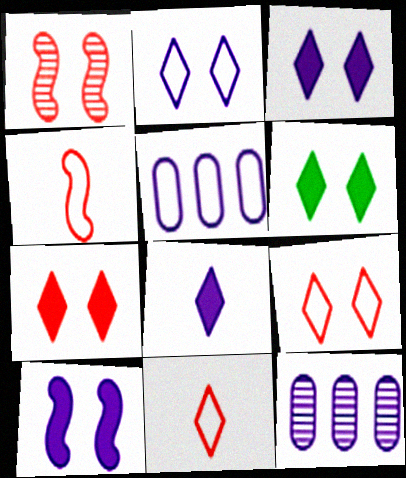[[3, 6, 7], 
[4, 6, 12]]